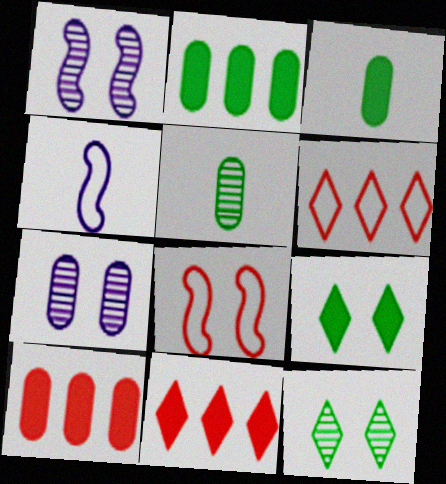[[1, 3, 6], 
[4, 10, 12], 
[7, 8, 9]]